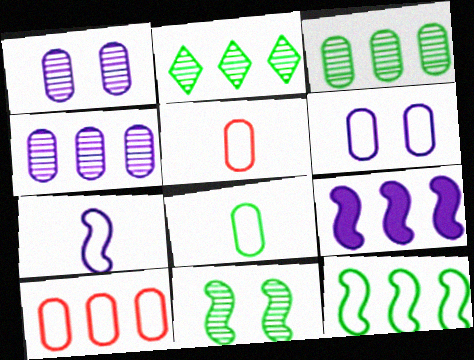[[2, 9, 10], 
[6, 8, 10]]